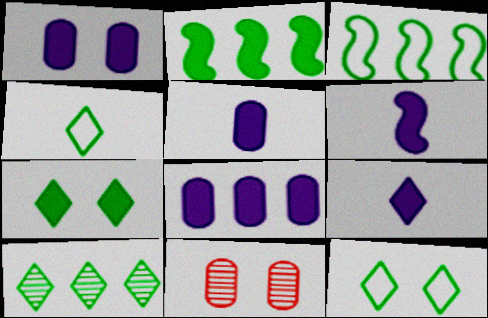[[1, 5, 8], 
[3, 9, 11], 
[4, 7, 10], 
[5, 6, 9]]